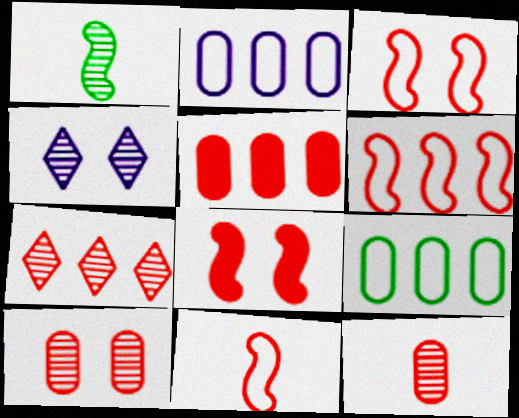[[3, 6, 11], 
[5, 6, 7]]